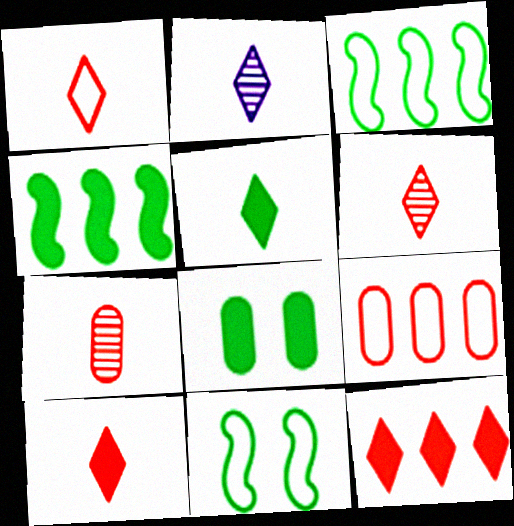[[1, 2, 5], 
[1, 6, 10], 
[4, 5, 8]]